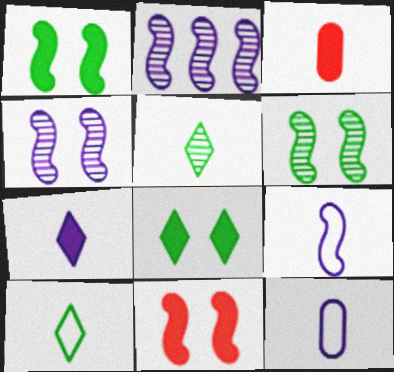[[3, 5, 9]]